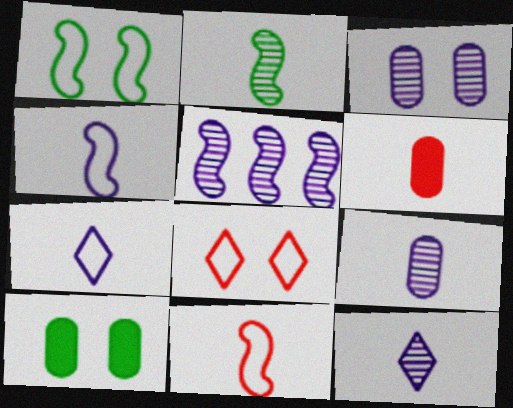[[2, 6, 7], 
[3, 5, 12]]